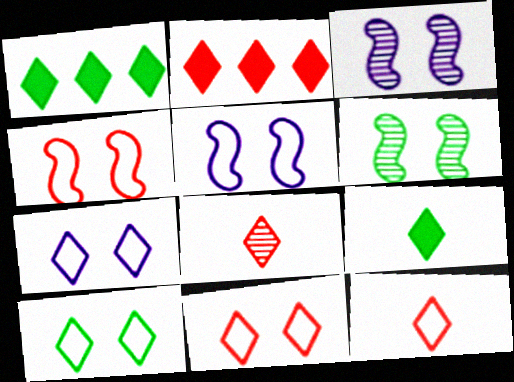[[1, 7, 8], 
[2, 8, 11], 
[7, 10, 11]]